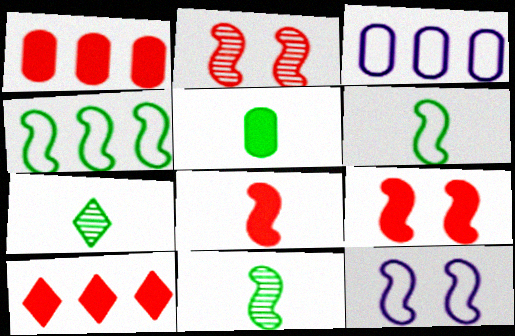[[1, 7, 12], 
[3, 7, 9], 
[5, 6, 7]]